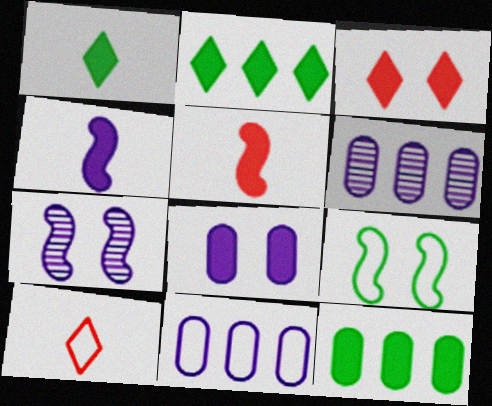[[2, 5, 8], 
[3, 4, 12], 
[7, 10, 12], 
[9, 10, 11]]